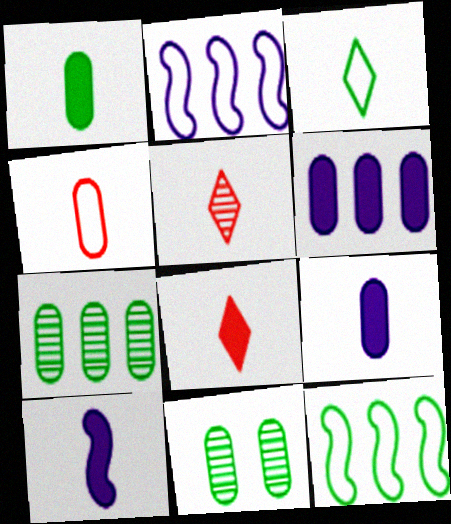[[1, 8, 10], 
[2, 8, 11], 
[4, 6, 11]]